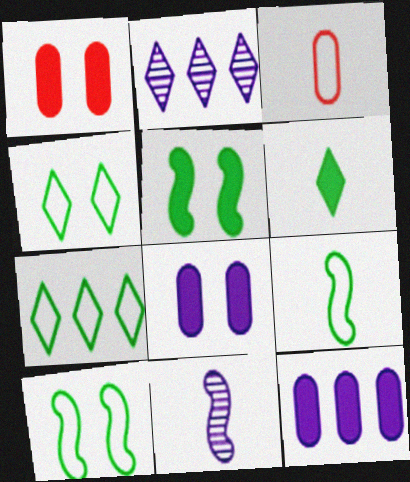[[1, 2, 9], 
[1, 7, 11], 
[2, 3, 5], 
[3, 6, 11]]